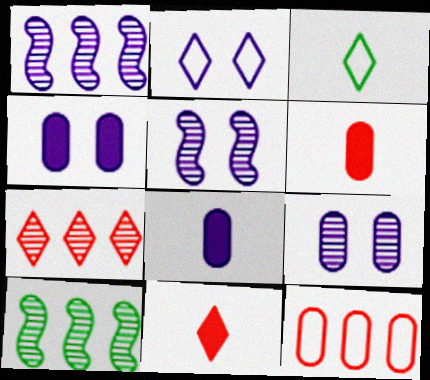[[1, 2, 8], 
[2, 4, 5], 
[2, 6, 10]]